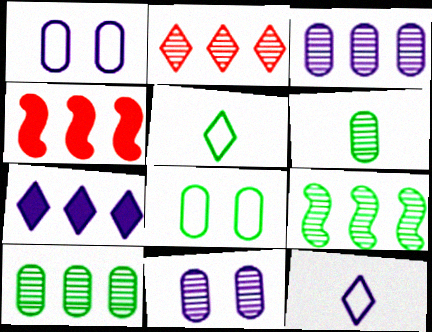[[2, 3, 9], 
[4, 5, 11]]